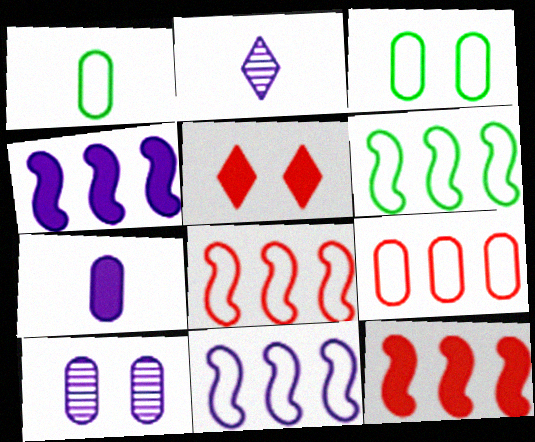[[2, 3, 12], 
[6, 8, 11]]